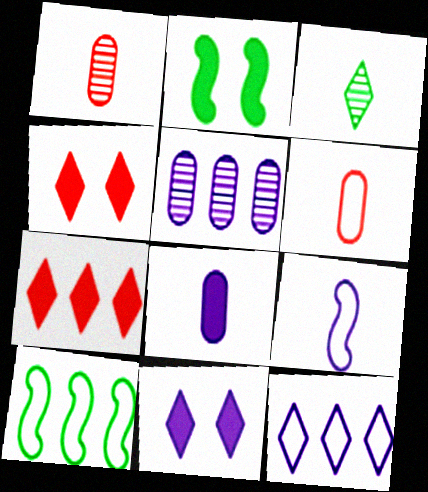[[1, 2, 12], 
[1, 10, 11], 
[2, 7, 8], 
[3, 4, 12], 
[5, 7, 10], 
[5, 9, 11]]